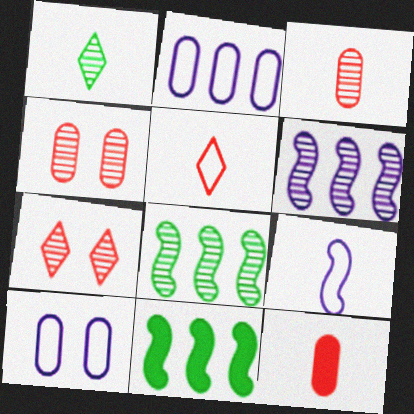[[1, 4, 6], 
[1, 9, 12]]